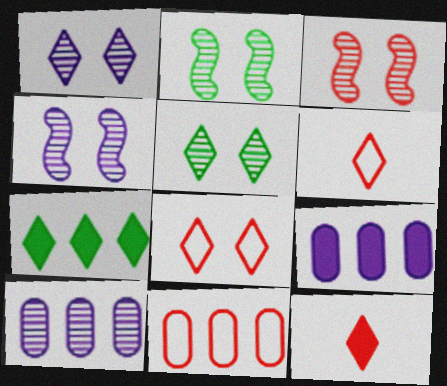[[1, 6, 7], 
[2, 3, 4], 
[2, 6, 9], 
[3, 11, 12]]